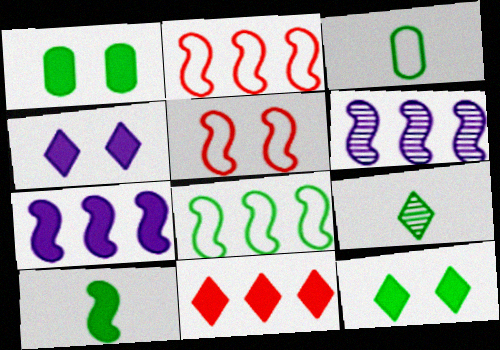[[1, 8, 9], 
[3, 9, 10], 
[5, 6, 10]]